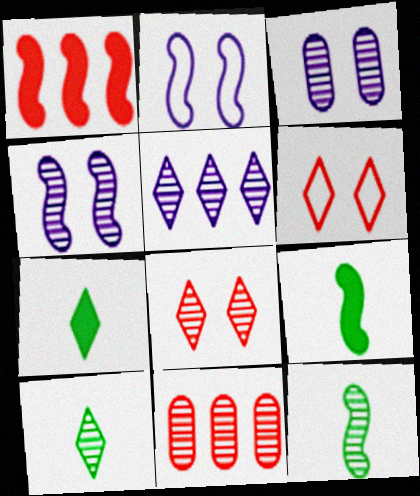[[1, 2, 12], 
[2, 7, 11], 
[4, 10, 11], 
[5, 6, 7], 
[5, 8, 10]]